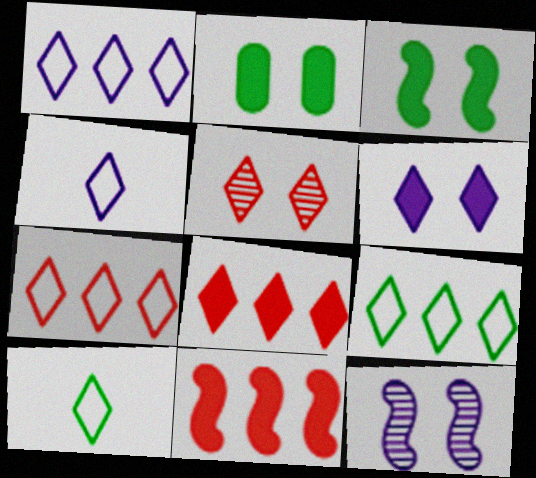[[1, 7, 9]]